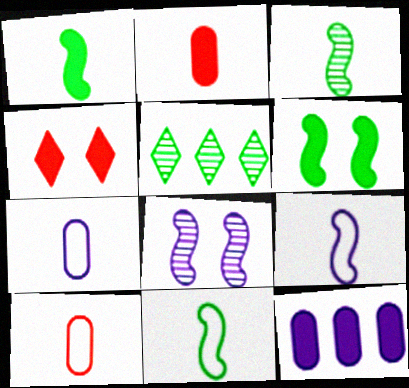[[1, 3, 11], 
[1, 4, 12]]